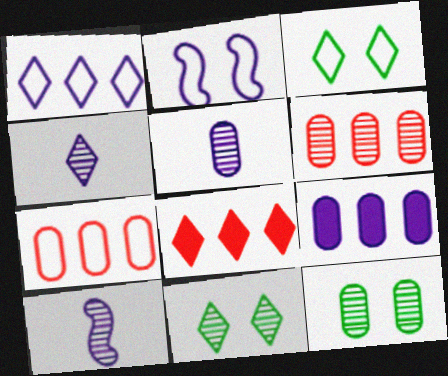[[2, 4, 9], 
[3, 4, 8], 
[4, 5, 10], 
[5, 6, 12], 
[6, 10, 11]]